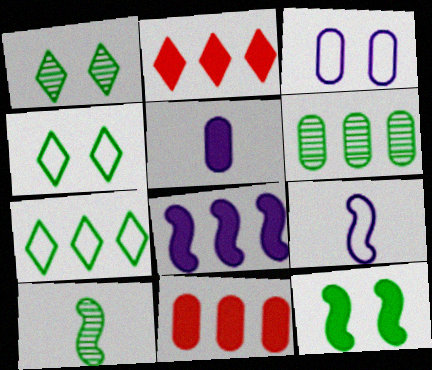[[1, 6, 10], 
[1, 9, 11], 
[2, 3, 10], 
[2, 5, 12]]